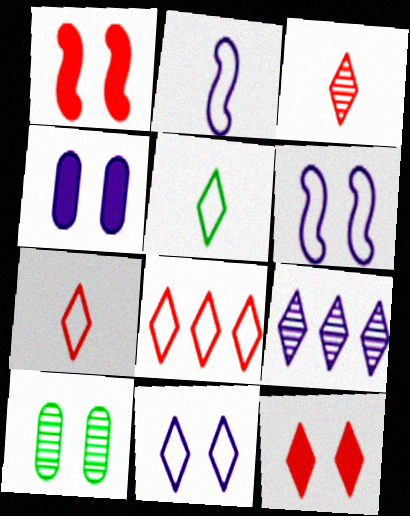[[1, 10, 11], 
[2, 4, 9], 
[3, 8, 12], 
[5, 8, 11], 
[5, 9, 12], 
[6, 10, 12]]